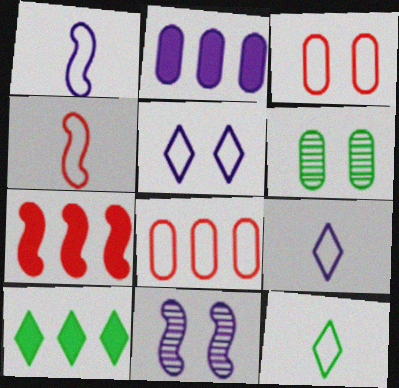[[2, 7, 10], 
[2, 9, 11], 
[6, 7, 9]]